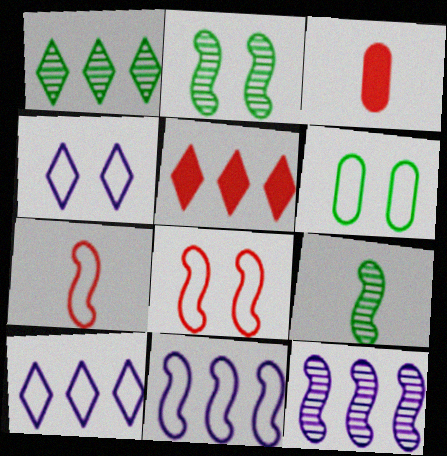[[1, 5, 10], 
[2, 3, 10], 
[4, 6, 8], 
[6, 7, 10]]